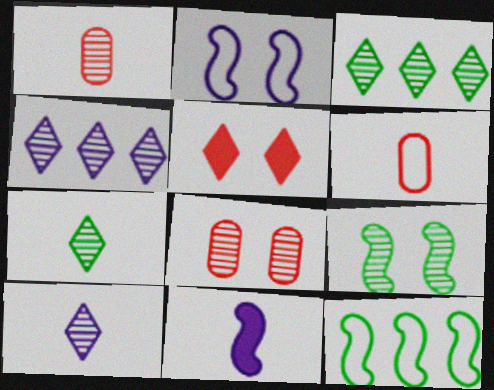[[1, 4, 9], 
[6, 7, 11]]